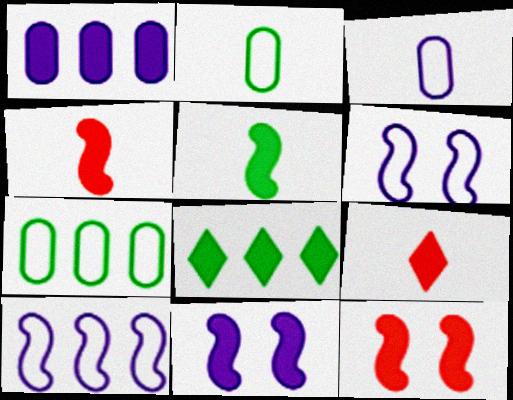[]